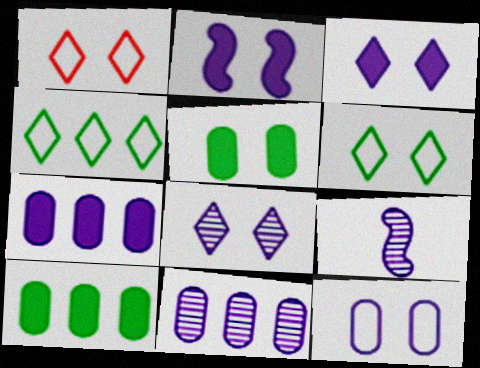[[1, 9, 10], 
[2, 8, 12], 
[8, 9, 11]]